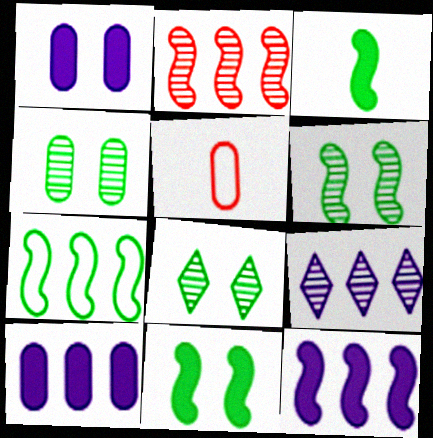[[2, 7, 12], 
[3, 6, 7], 
[4, 5, 10], 
[4, 6, 8], 
[5, 8, 12], 
[5, 9, 11]]